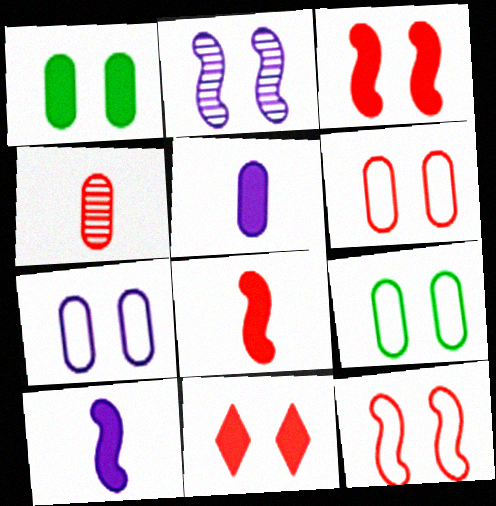[[2, 9, 11], 
[6, 7, 9]]